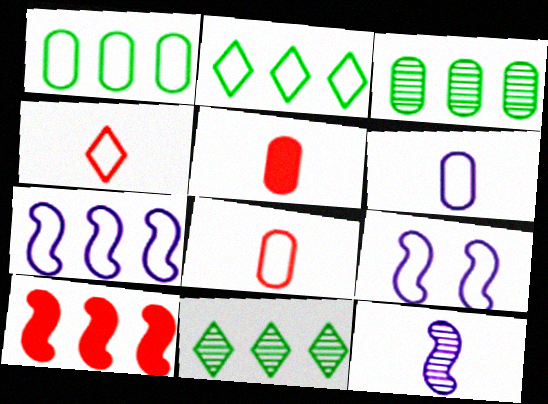[[1, 4, 9], 
[2, 8, 9], 
[5, 9, 11]]